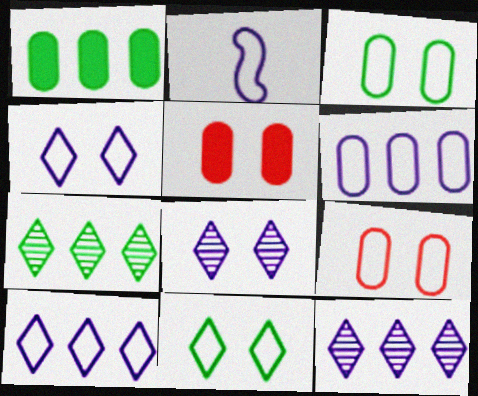[[2, 4, 6], 
[2, 5, 7]]